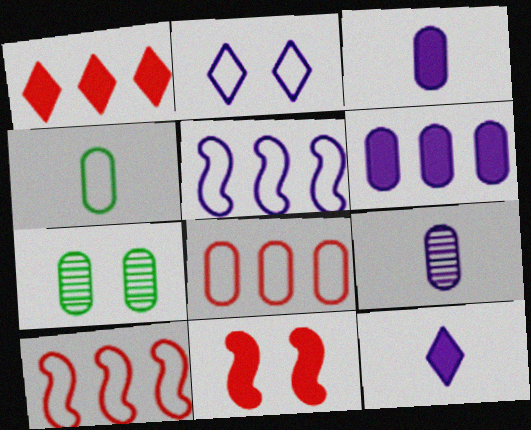[[2, 4, 10], 
[2, 7, 11], 
[3, 7, 8], 
[7, 10, 12]]